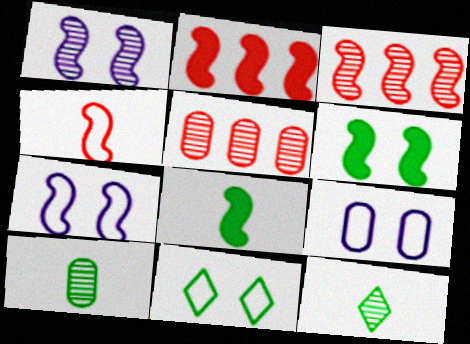[[1, 5, 12], 
[2, 9, 12], 
[3, 7, 8]]